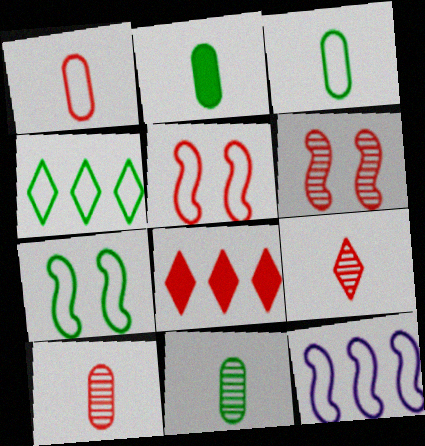[[1, 6, 8], 
[2, 3, 11], 
[3, 4, 7], 
[5, 8, 10]]